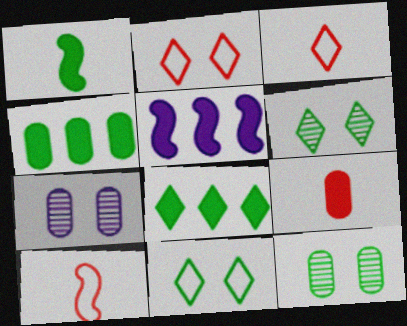[[3, 5, 12], 
[7, 8, 10]]